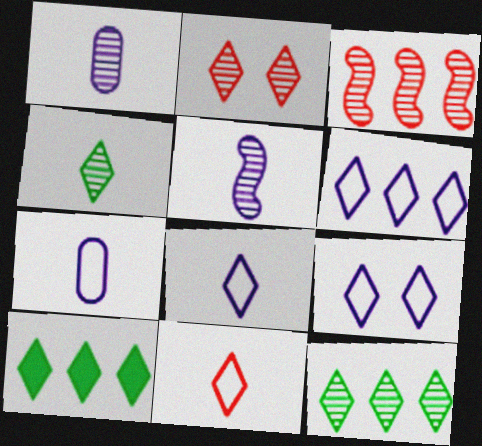[[2, 8, 10], 
[6, 8, 9]]